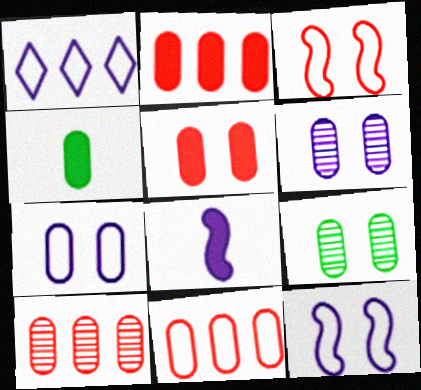[[1, 6, 8], 
[2, 10, 11], 
[4, 6, 11], 
[4, 7, 10], 
[5, 7, 9]]